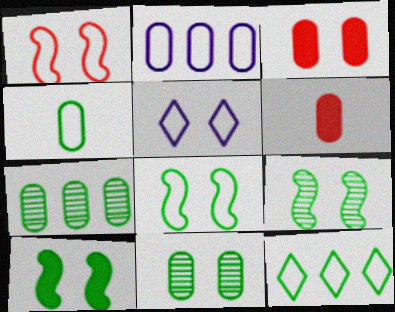[[2, 6, 11], 
[3, 5, 9], 
[4, 8, 12], 
[8, 9, 10]]